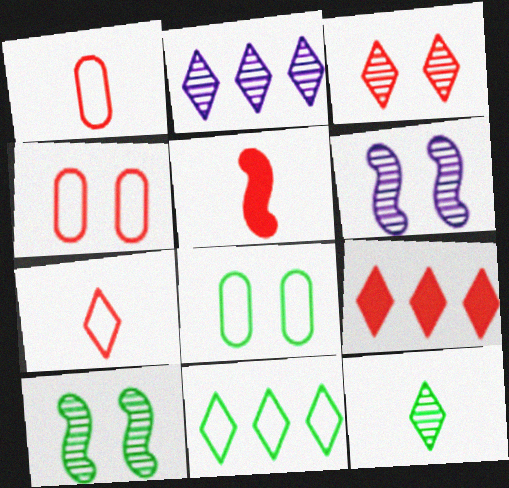[[2, 3, 12], 
[2, 5, 8], 
[2, 9, 11], 
[3, 7, 9]]